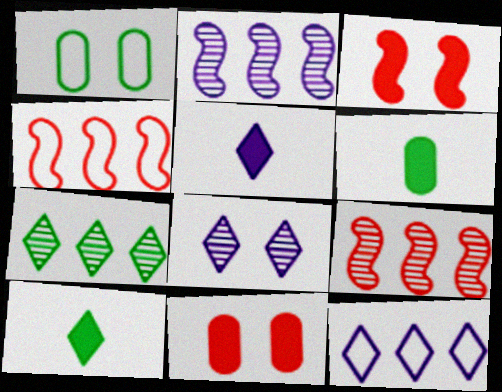[[1, 3, 8], 
[1, 5, 9], 
[4, 6, 8], 
[5, 8, 12]]